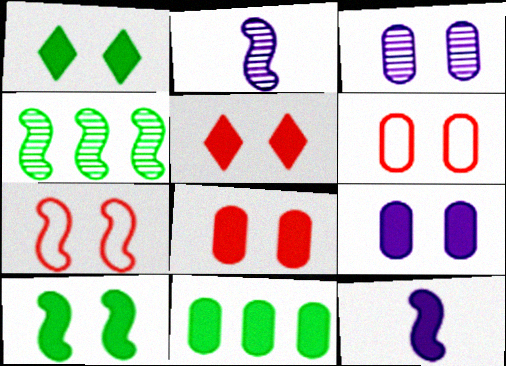[[1, 3, 7], 
[4, 7, 12], 
[5, 9, 10], 
[5, 11, 12]]